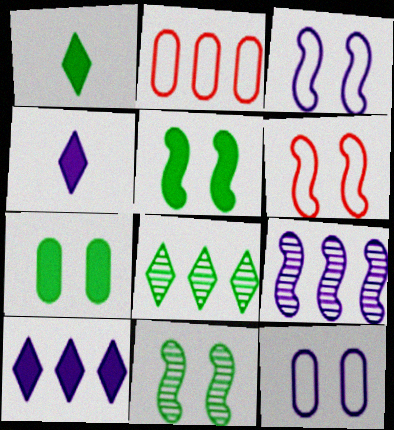[[2, 4, 11], 
[4, 9, 12]]